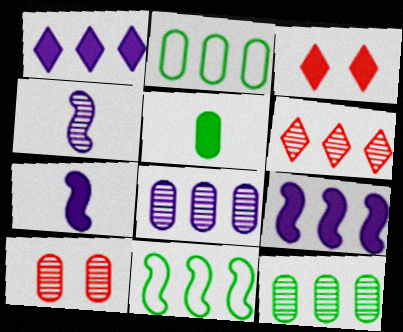[[2, 3, 4], 
[2, 6, 9], 
[3, 5, 9]]